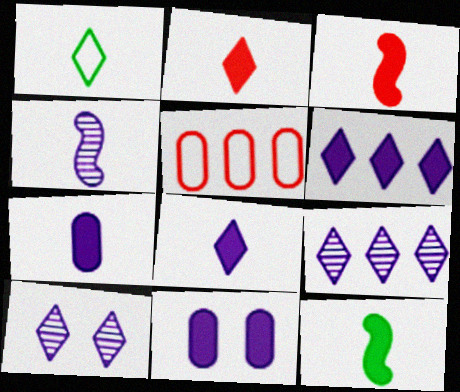[[2, 7, 12], 
[5, 10, 12]]